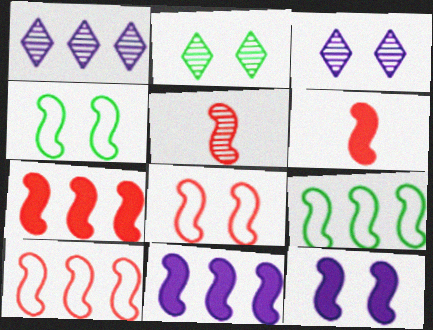[[4, 5, 11], 
[5, 7, 8], 
[5, 9, 12]]